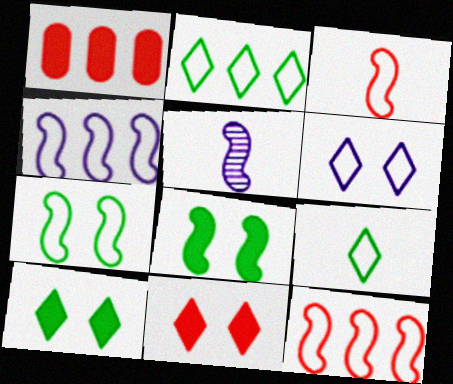[[3, 4, 7], 
[5, 8, 12]]